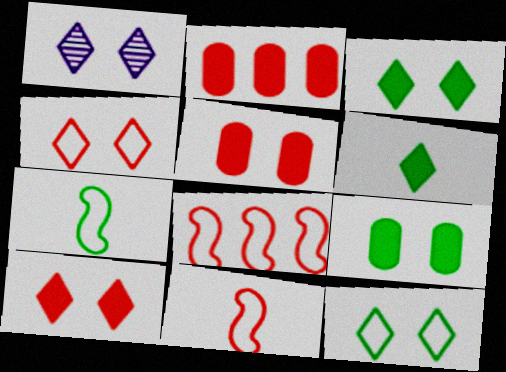[[1, 2, 7], 
[1, 3, 4], 
[1, 10, 12]]